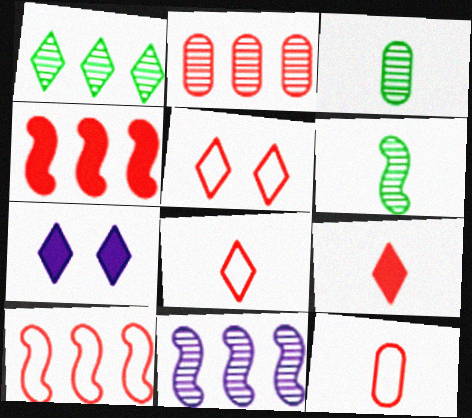[[1, 2, 11], 
[1, 7, 8], 
[3, 7, 10], 
[5, 10, 12]]